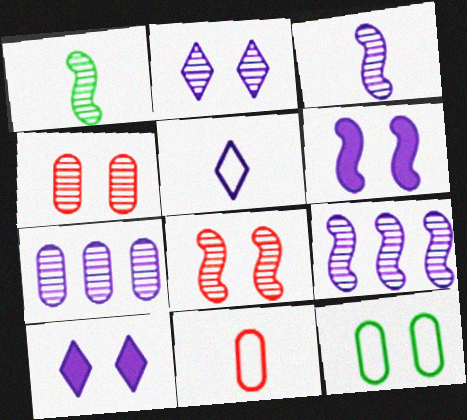[[1, 8, 9], 
[2, 3, 7], 
[5, 6, 7], 
[8, 10, 12]]